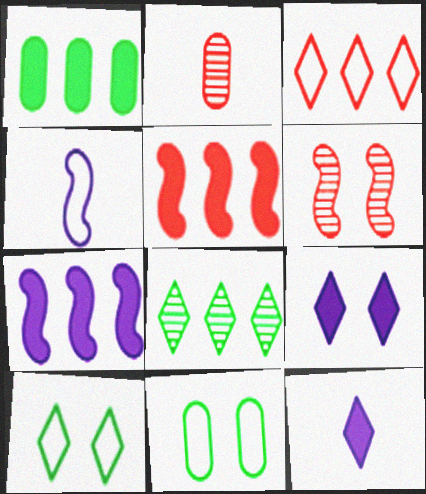[[2, 7, 10], 
[3, 4, 11], 
[6, 9, 11]]